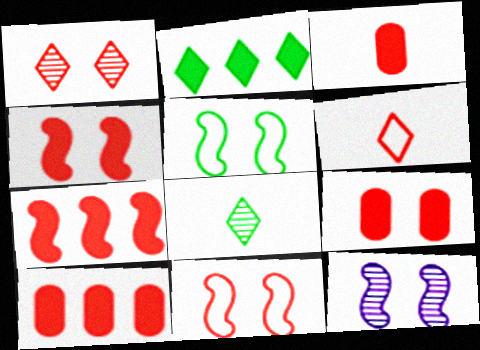[[1, 9, 11], 
[3, 9, 10], 
[4, 5, 12]]